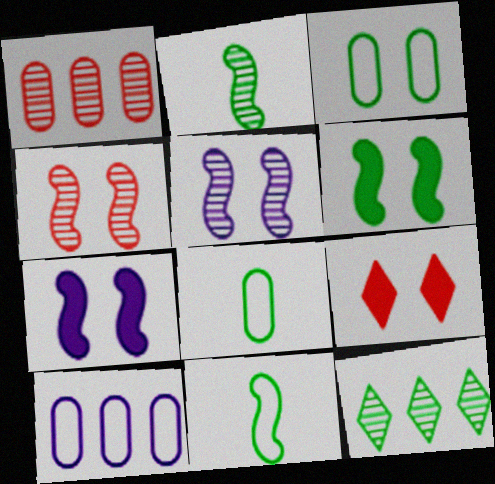[[2, 9, 10], 
[3, 5, 9], 
[6, 8, 12]]